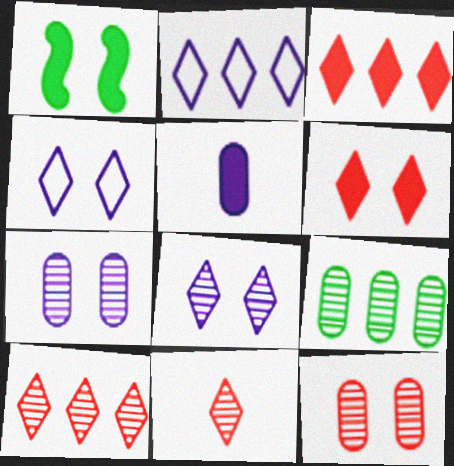[[1, 3, 5], 
[1, 4, 12]]